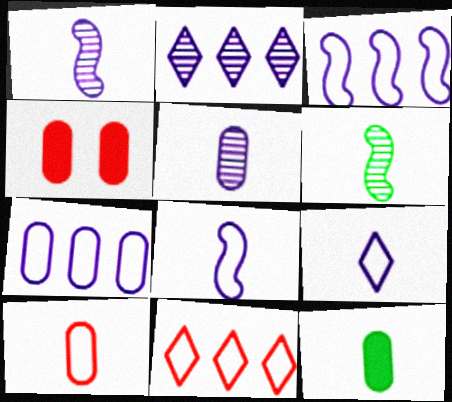[[5, 10, 12]]